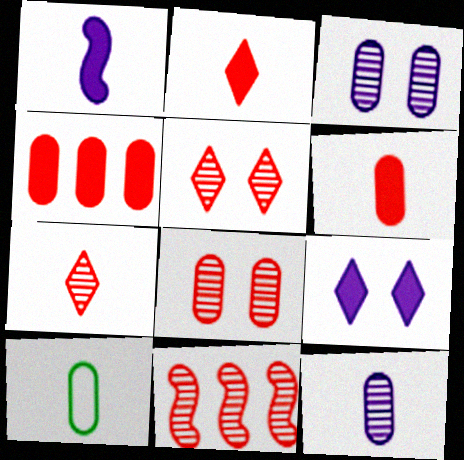[[1, 7, 10], 
[3, 4, 10], 
[6, 10, 12], 
[7, 8, 11], 
[9, 10, 11]]